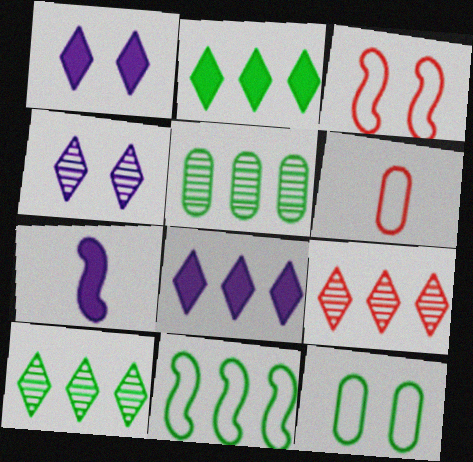[[2, 5, 11], 
[7, 9, 12]]